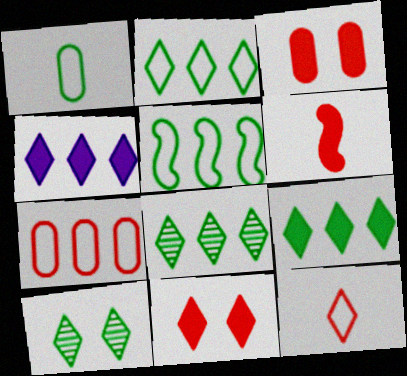[[2, 8, 9], 
[4, 10, 12]]